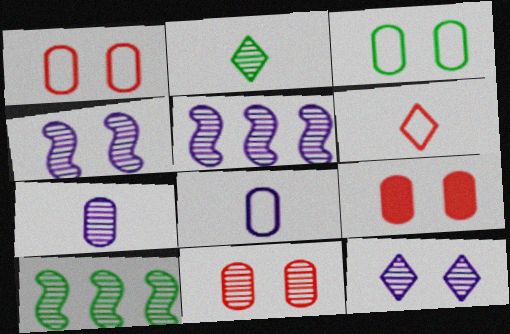[[1, 9, 11], 
[2, 5, 11], 
[5, 7, 12]]